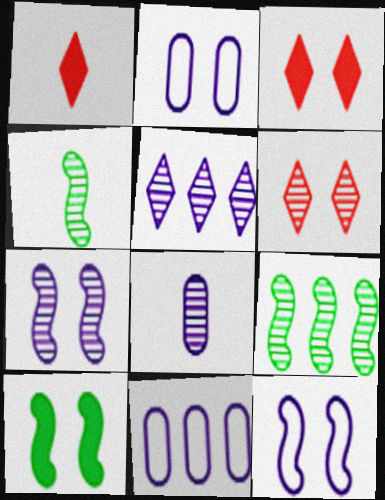[[1, 2, 9], 
[2, 6, 10], 
[3, 4, 11], 
[5, 7, 8], 
[6, 8, 9]]